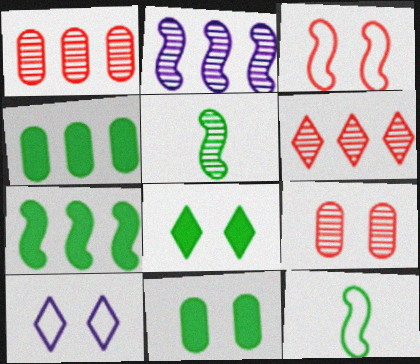[]